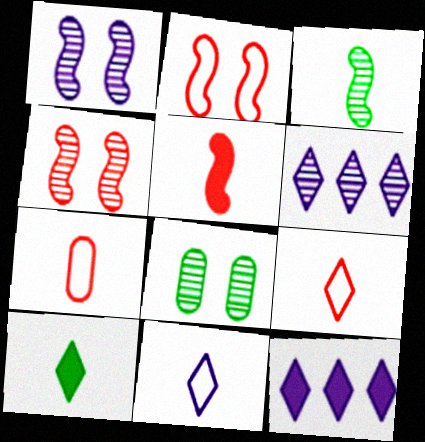[]